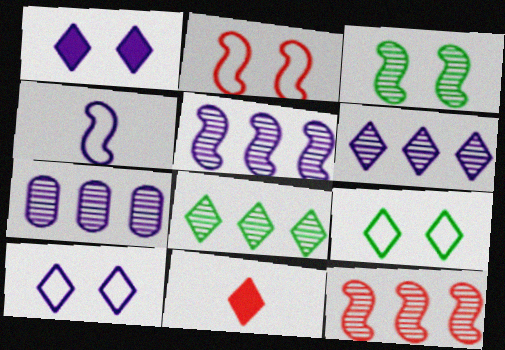[[1, 4, 7], 
[5, 6, 7], 
[6, 9, 11], 
[7, 8, 12], 
[8, 10, 11]]